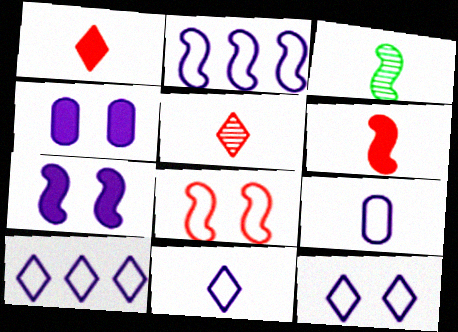[[1, 3, 9], 
[2, 9, 12], 
[10, 11, 12]]